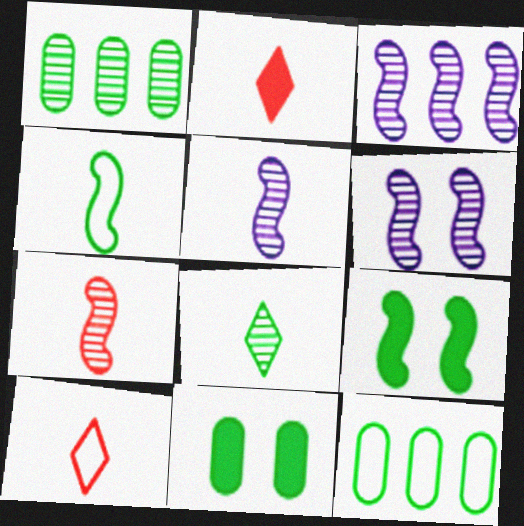[[2, 6, 12], 
[3, 5, 6], 
[3, 10, 11], 
[8, 9, 12]]